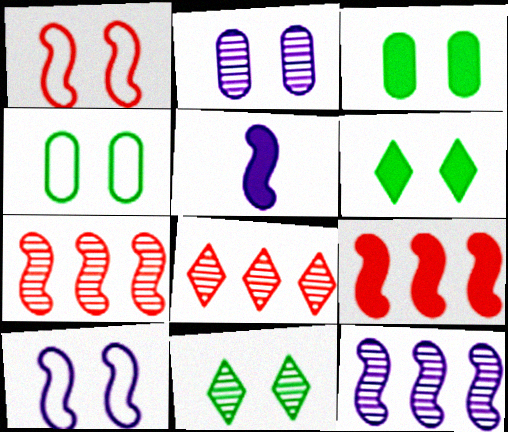[[1, 2, 6], 
[4, 5, 8], 
[5, 10, 12]]